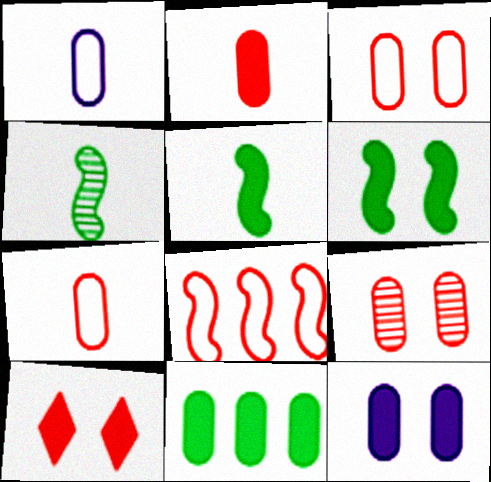[[1, 9, 11], 
[2, 11, 12], 
[6, 10, 12]]